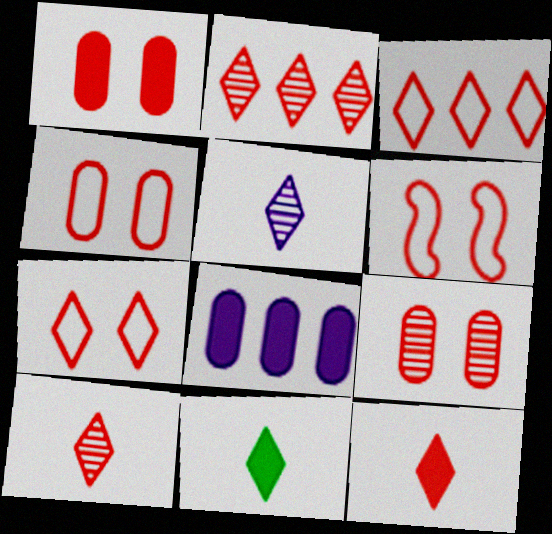[[1, 4, 9], 
[2, 7, 12], 
[4, 6, 7]]